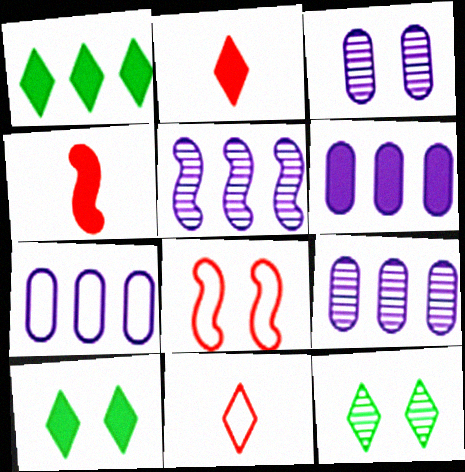[[3, 8, 10], 
[4, 6, 10], 
[4, 7, 12], 
[6, 7, 9]]